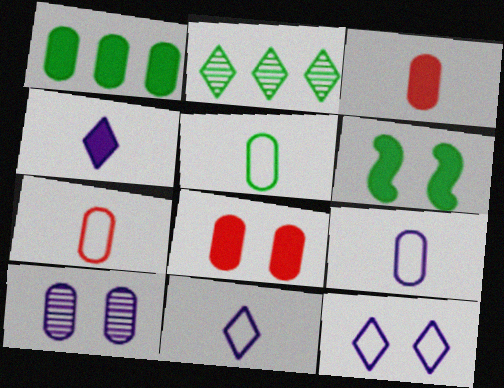[[1, 7, 10], 
[2, 5, 6], 
[5, 7, 9]]